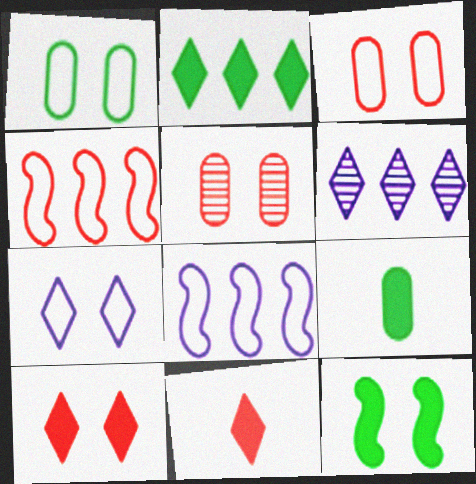[[2, 9, 12], 
[4, 5, 11], 
[5, 7, 12]]